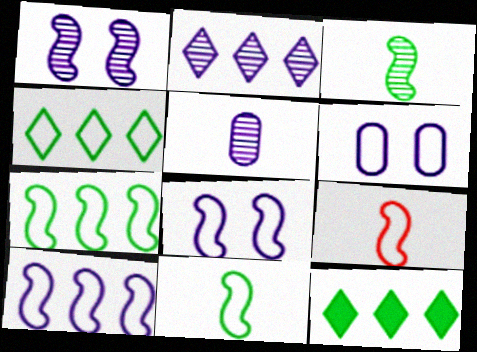[[1, 2, 5], 
[4, 6, 9], 
[7, 8, 9]]